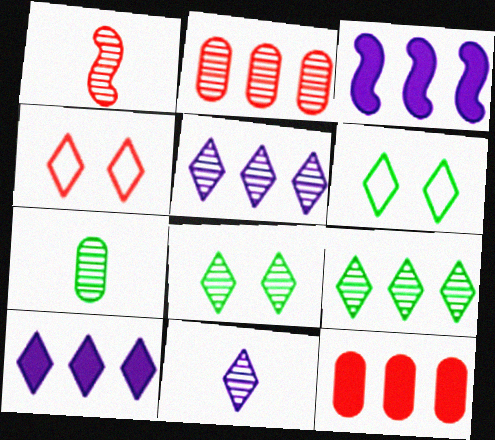[[1, 4, 12], 
[1, 7, 11], 
[3, 4, 7]]